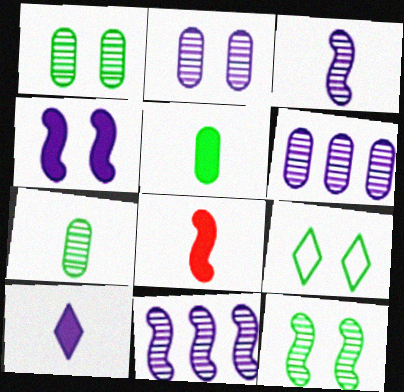[[5, 8, 10], 
[6, 8, 9]]